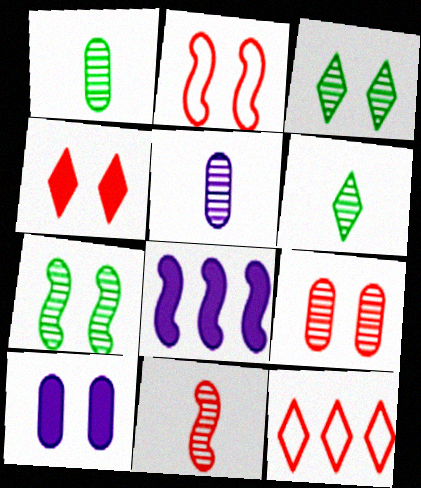[[2, 3, 10], 
[2, 4, 9], 
[5, 6, 11]]